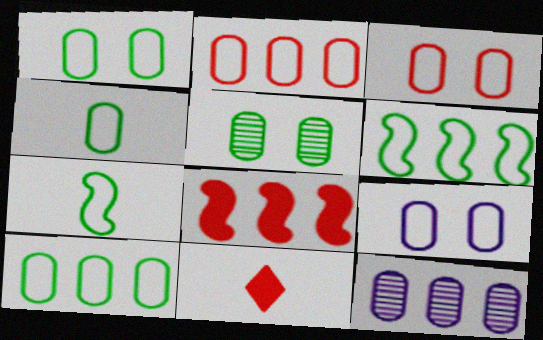[[1, 3, 9], 
[1, 4, 10], 
[2, 4, 9]]